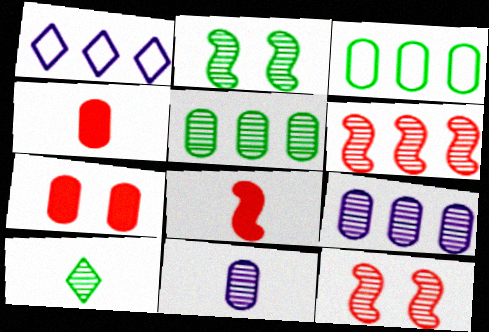[[1, 2, 4], 
[2, 5, 10], 
[3, 7, 11], 
[9, 10, 12]]